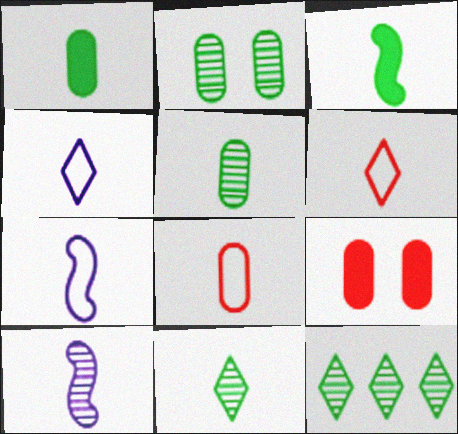[[1, 6, 10], 
[7, 9, 12]]